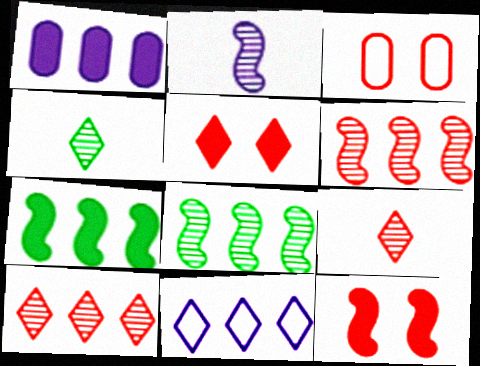[[4, 5, 11]]